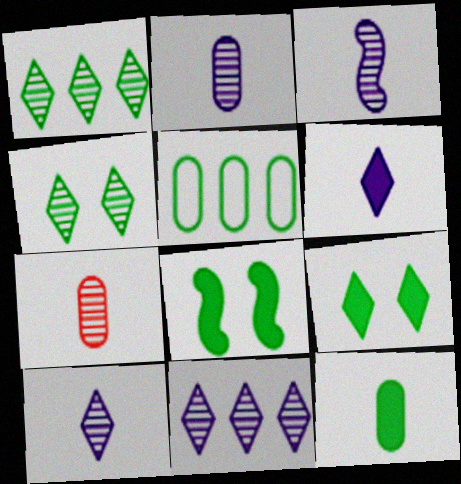[[2, 3, 10]]